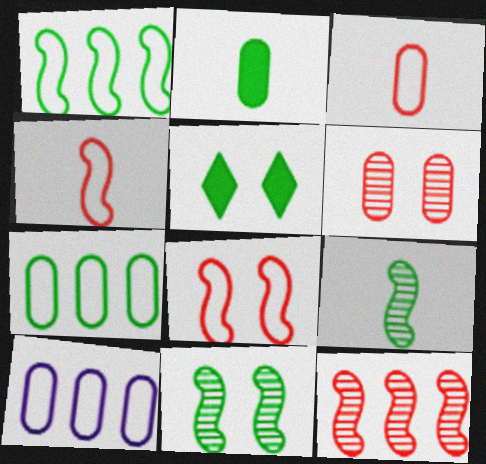[[2, 6, 10], 
[5, 7, 9]]